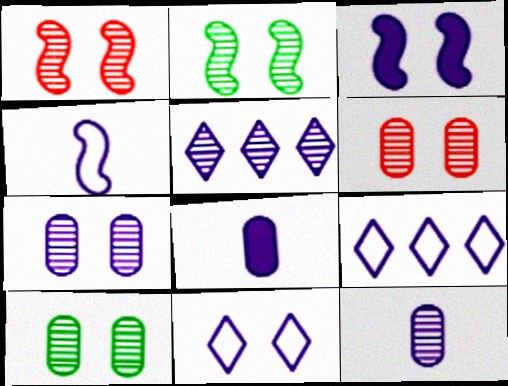[[3, 7, 11], 
[3, 9, 12], 
[6, 7, 10]]